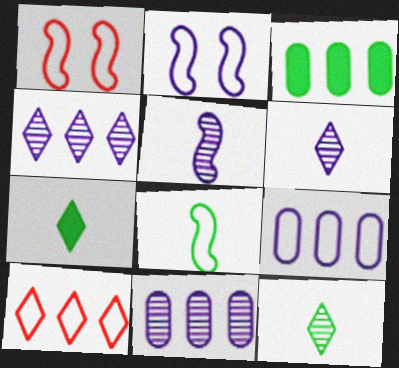[[1, 3, 6], 
[1, 7, 11]]